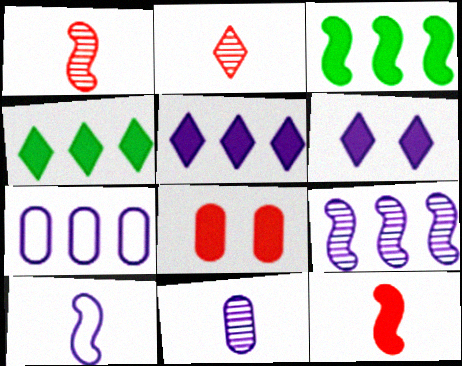[[5, 7, 9]]